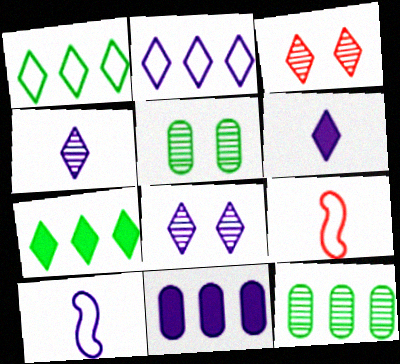[[1, 3, 6], 
[2, 6, 8], 
[8, 10, 11]]